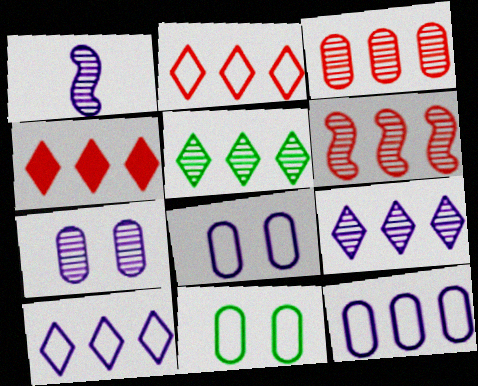[[1, 4, 11], 
[1, 7, 9], 
[4, 5, 10]]